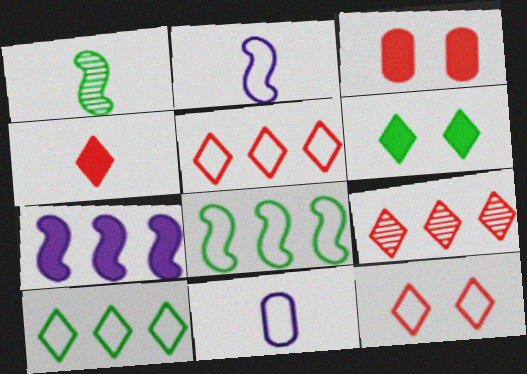[[1, 4, 11], 
[4, 9, 12], 
[8, 11, 12]]